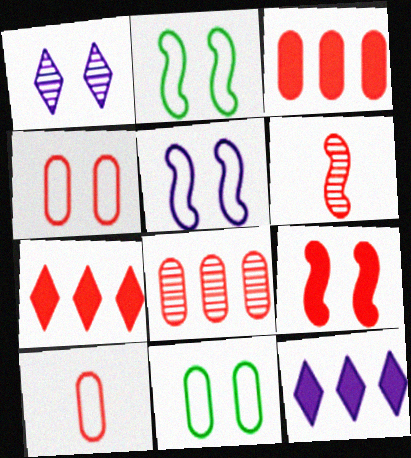[[1, 9, 11], 
[4, 6, 7], 
[6, 11, 12]]